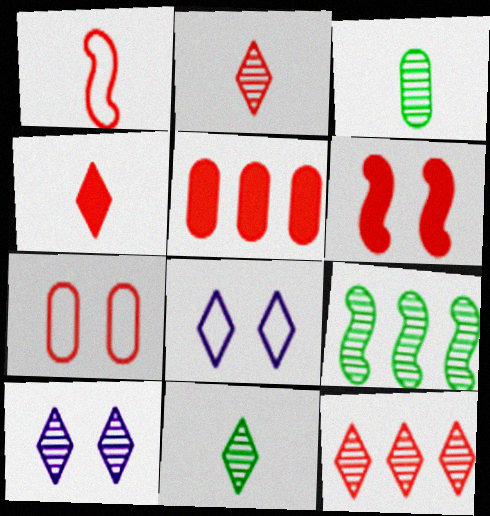[[4, 5, 6], 
[10, 11, 12]]